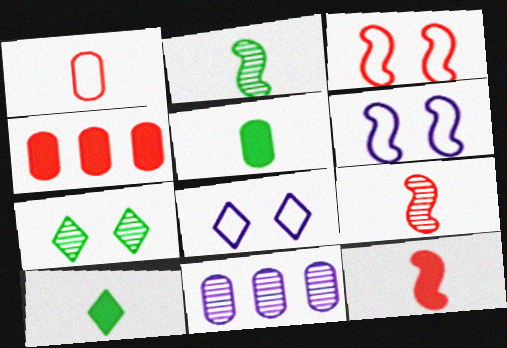[[2, 4, 8], 
[3, 10, 11], 
[7, 9, 11]]